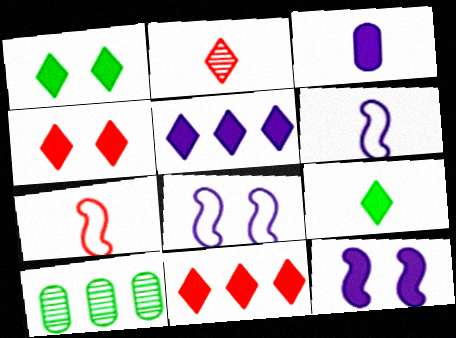[[3, 5, 12], 
[4, 5, 9], 
[4, 6, 10]]